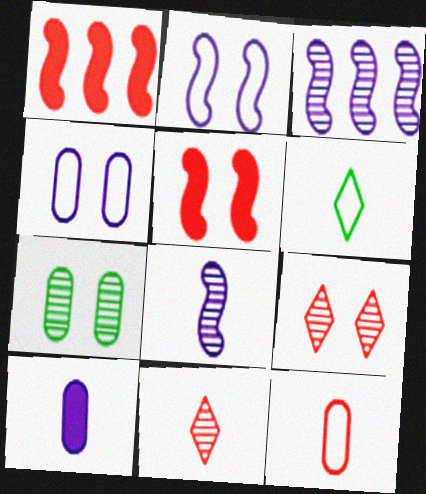[[1, 9, 12], 
[3, 7, 11]]